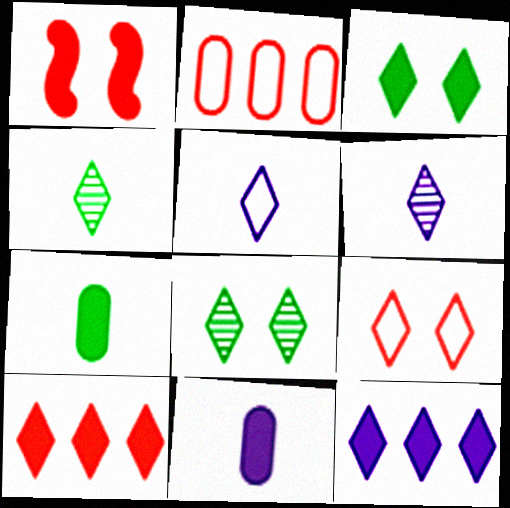[[1, 7, 12], 
[4, 9, 12], 
[5, 8, 10]]